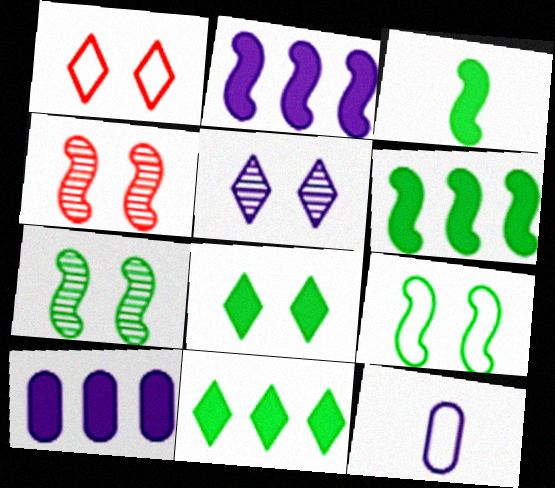[[1, 5, 8], 
[2, 5, 12], 
[4, 11, 12]]